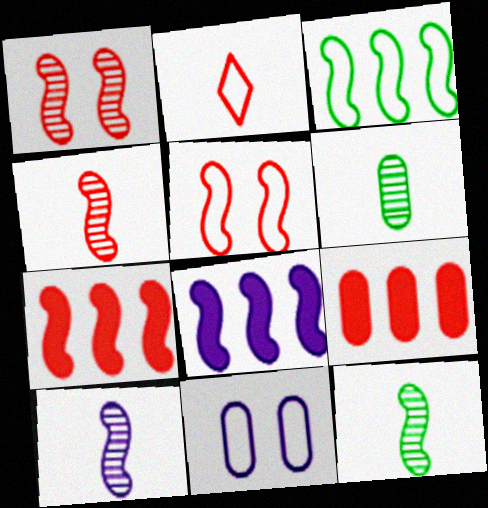[[1, 2, 9], 
[2, 3, 11], 
[4, 5, 7], 
[4, 10, 12], 
[5, 8, 12], 
[6, 9, 11]]